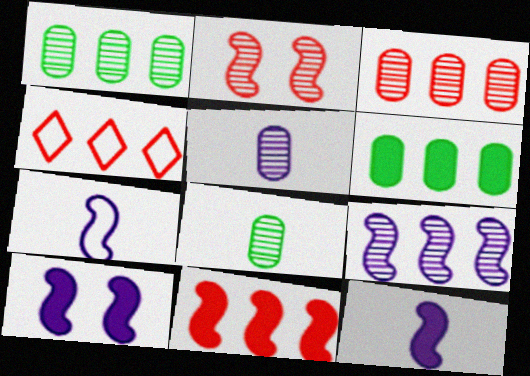[[3, 4, 11], 
[4, 6, 9], 
[4, 8, 10], 
[7, 9, 10]]